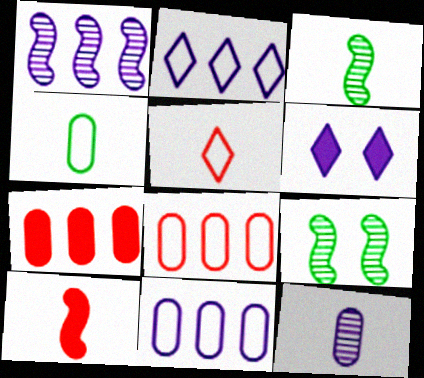[[3, 6, 8]]